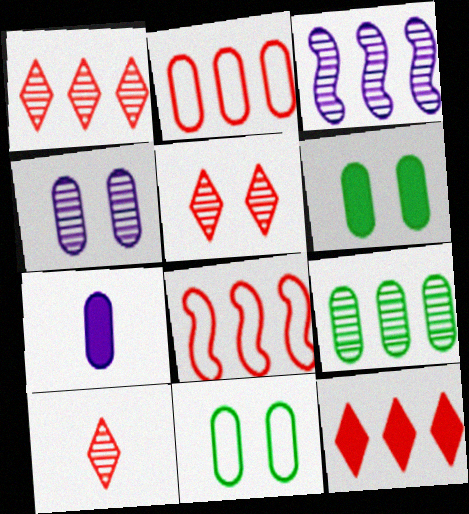[[1, 3, 9], 
[1, 5, 10]]